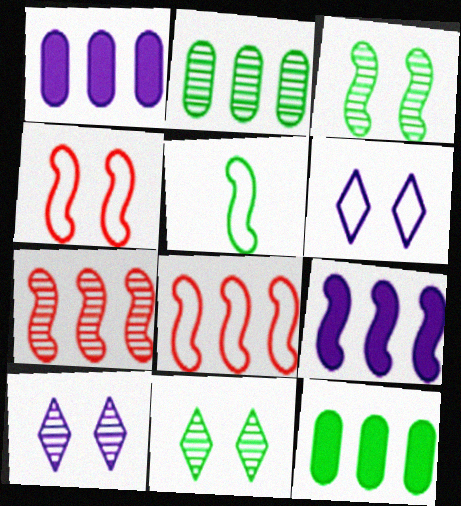[[5, 11, 12]]